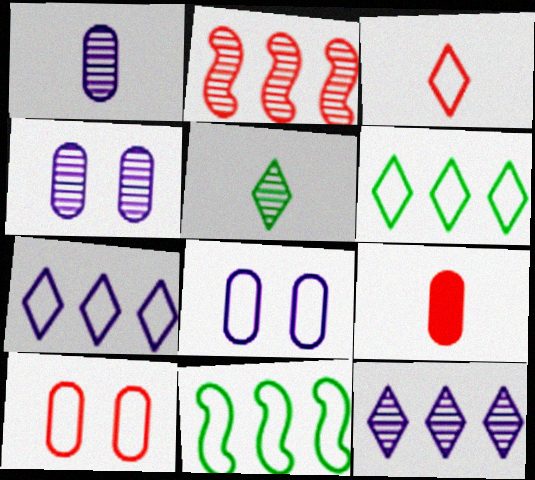[[2, 4, 5], 
[3, 8, 11]]